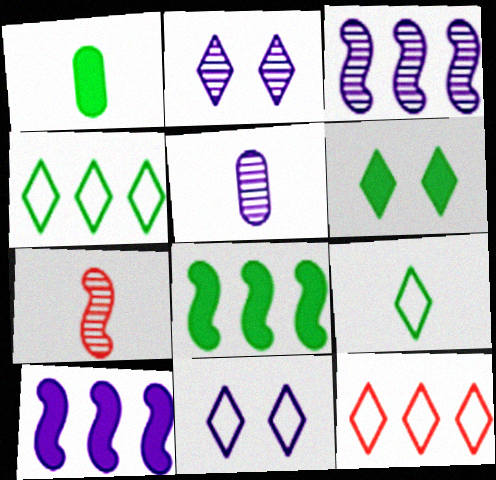[[1, 6, 8], 
[2, 3, 5], 
[5, 10, 11], 
[9, 11, 12]]